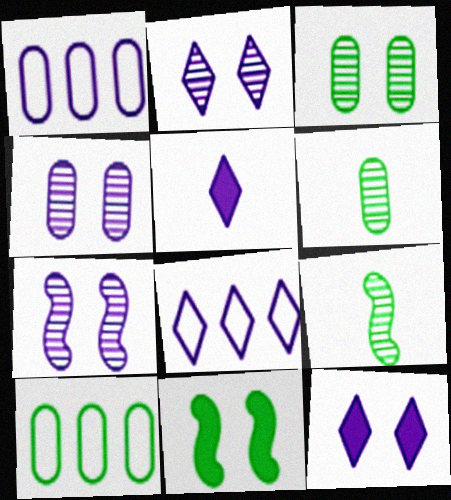[[1, 5, 7], 
[2, 4, 7], 
[2, 5, 8]]